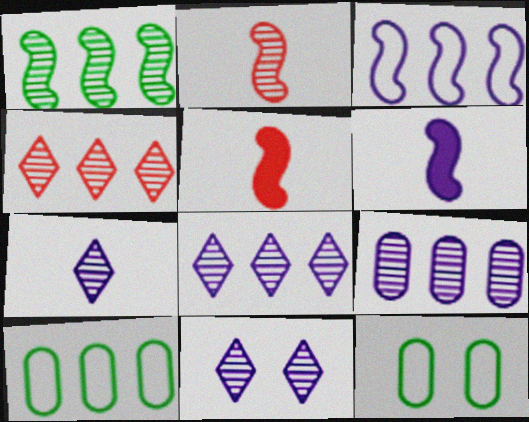[[1, 4, 9], 
[4, 6, 12], 
[5, 8, 12], 
[5, 10, 11], 
[7, 8, 11]]